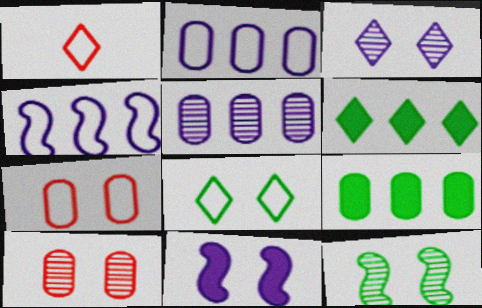[[1, 3, 6], 
[3, 10, 12], 
[8, 10, 11]]